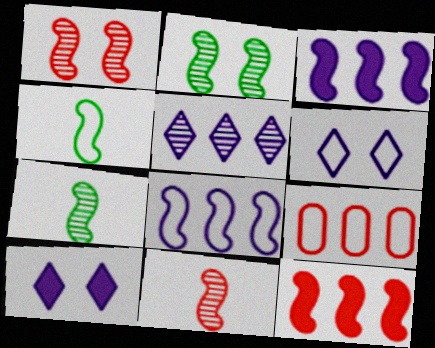[[1, 3, 4], 
[4, 6, 9], 
[7, 9, 10]]